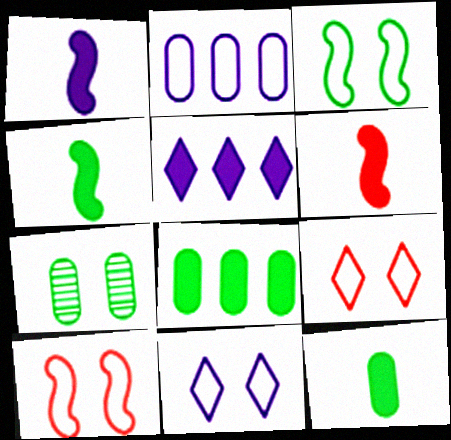[[1, 4, 6]]